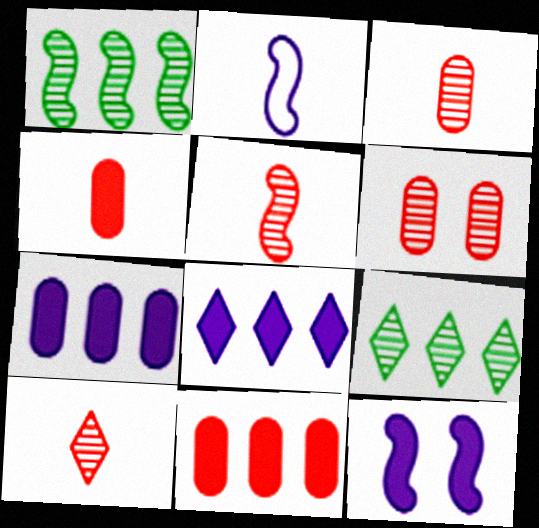[[3, 5, 10]]